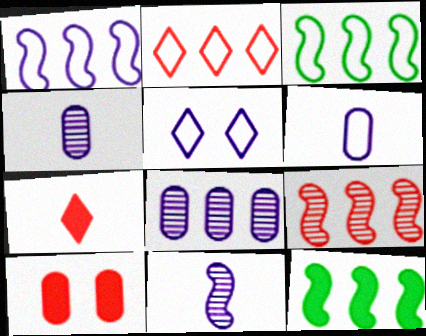[[1, 5, 6], 
[1, 9, 12], 
[2, 8, 12]]